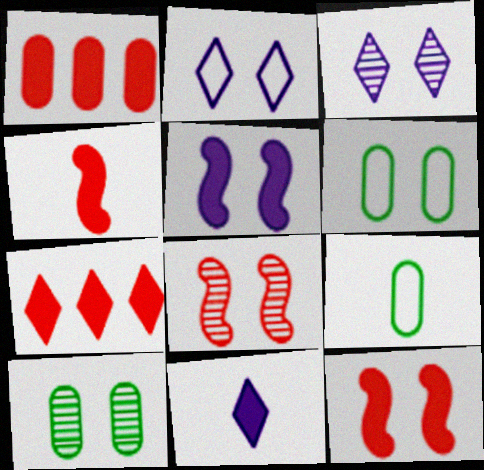[[2, 10, 12], 
[3, 6, 12], 
[3, 8, 10]]